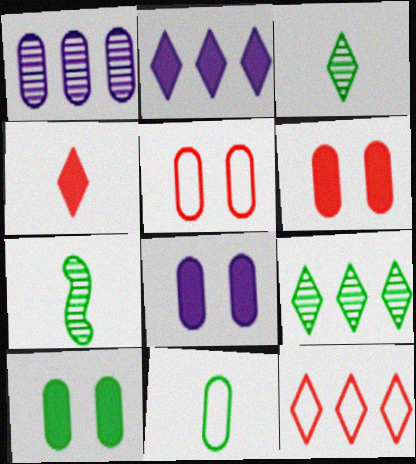[[1, 6, 11], 
[2, 5, 7], 
[2, 9, 12], 
[6, 8, 10], 
[7, 8, 12]]